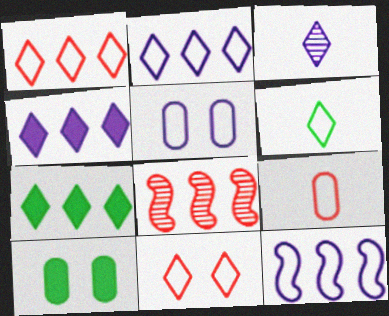[[2, 6, 11], 
[3, 7, 11]]